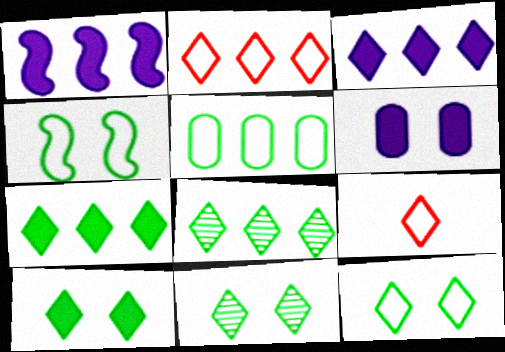[[2, 3, 8], 
[3, 9, 11], 
[10, 11, 12]]